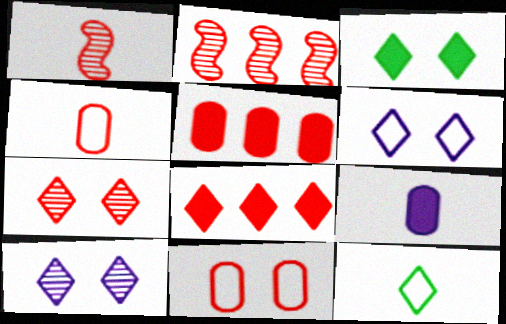[[1, 8, 11], 
[1, 9, 12], 
[3, 6, 7], 
[8, 10, 12]]